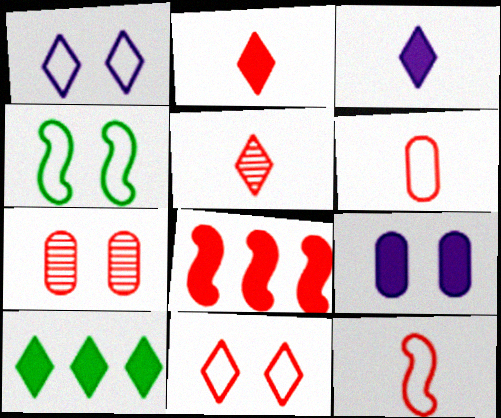[[1, 5, 10]]